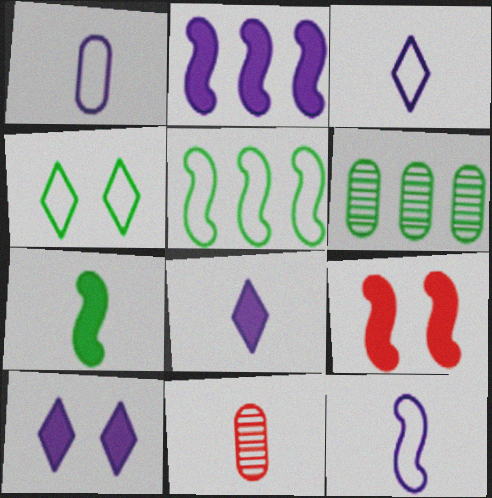[[1, 3, 12], 
[2, 4, 11], 
[2, 7, 9], 
[3, 6, 9], 
[3, 7, 11], 
[4, 6, 7], 
[5, 10, 11]]